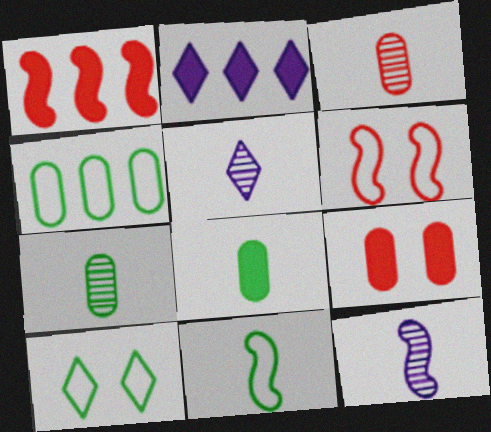[[2, 6, 7], 
[4, 10, 11]]